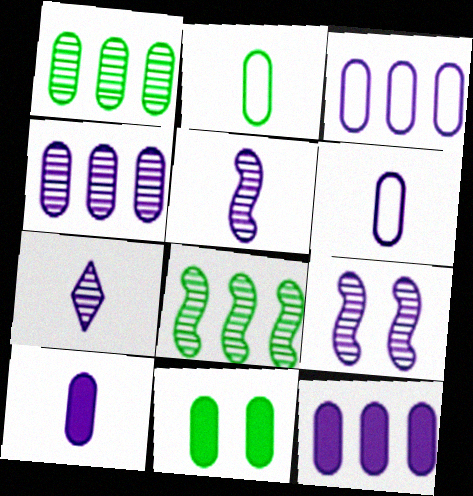[[1, 2, 11], 
[3, 4, 12], 
[4, 7, 9]]